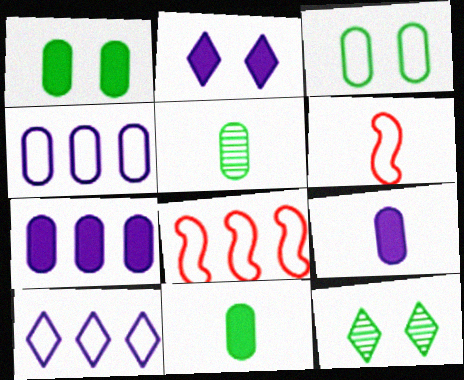[[2, 5, 8], 
[3, 6, 10], 
[6, 7, 12], 
[8, 9, 12]]